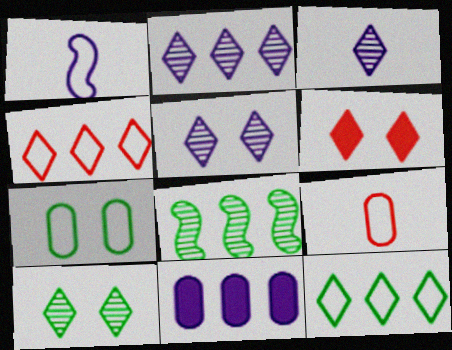[[1, 4, 7], 
[1, 5, 11], 
[2, 3, 5], 
[3, 6, 12], 
[4, 8, 11]]